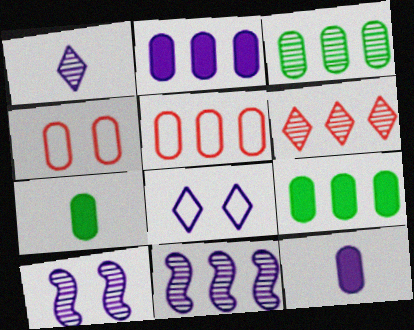[[2, 3, 5], 
[3, 4, 12], 
[3, 6, 11], 
[8, 11, 12]]